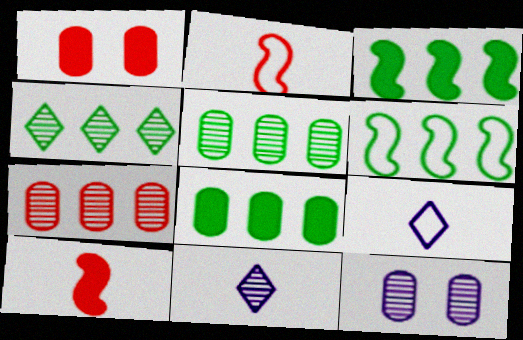[[1, 6, 11], 
[4, 6, 8]]